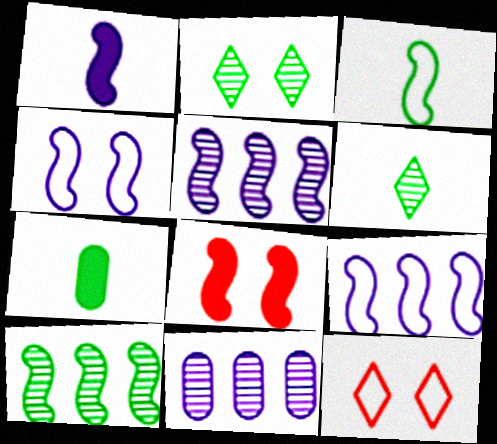[[1, 4, 5], 
[3, 5, 8], 
[3, 6, 7], 
[5, 7, 12]]